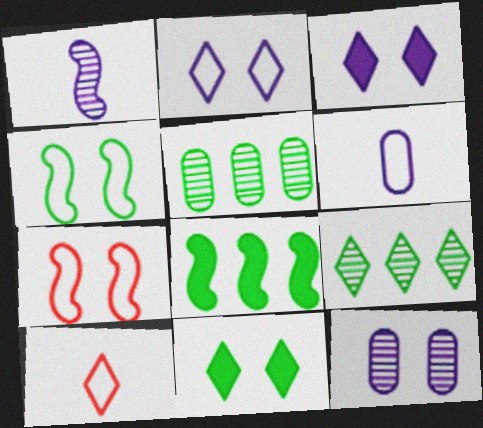[[1, 7, 8], 
[3, 9, 10], 
[7, 11, 12], 
[8, 10, 12]]